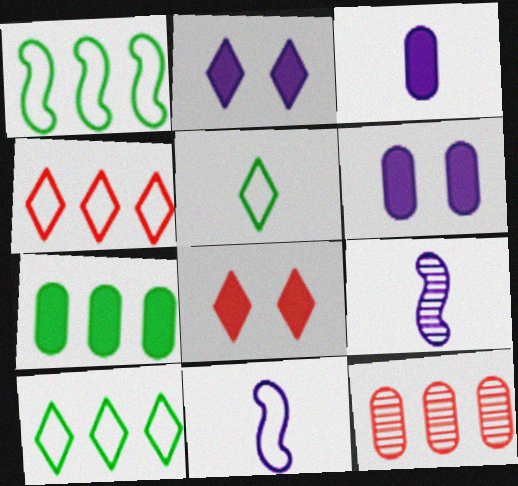[]